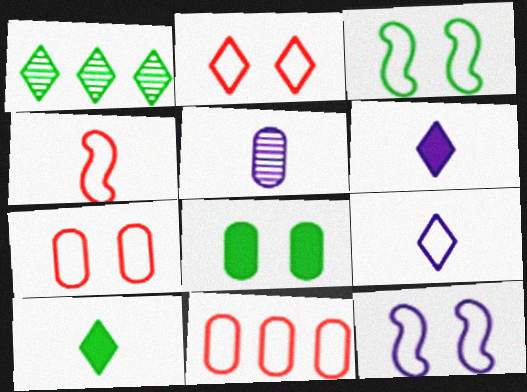[[1, 2, 6], 
[2, 4, 11], 
[3, 9, 11], 
[4, 5, 10], 
[5, 8, 11]]